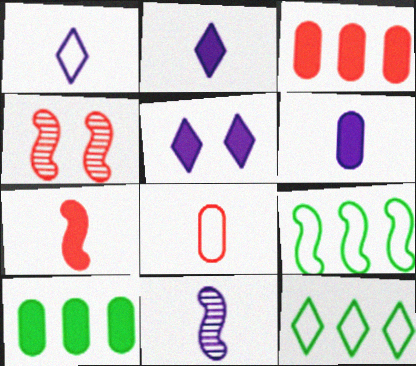[[1, 4, 10], 
[1, 6, 11], 
[4, 6, 12], 
[5, 7, 10]]